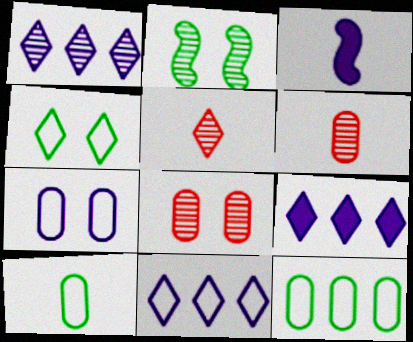[[1, 2, 6], 
[1, 3, 7], 
[1, 9, 11], 
[3, 5, 10], 
[4, 5, 9]]